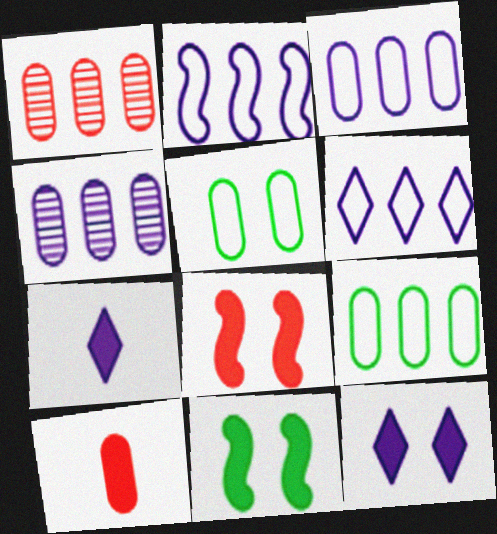[[2, 3, 6], 
[4, 5, 10]]